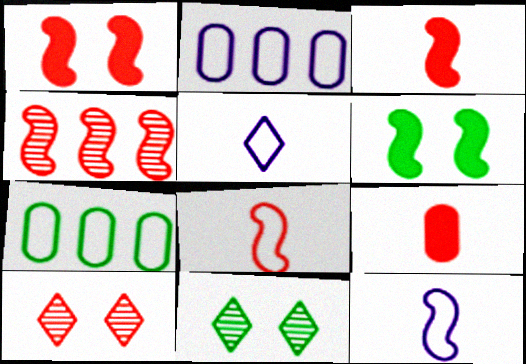[[1, 4, 8], 
[2, 3, 11], 
[4, 6, 12]]